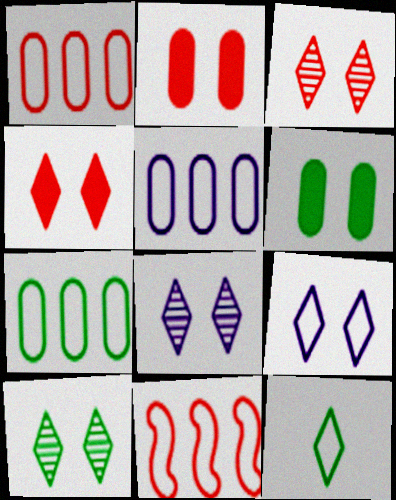[[1, 5, 7], 
[3, 8, 10], 
[4, 9, 10]]